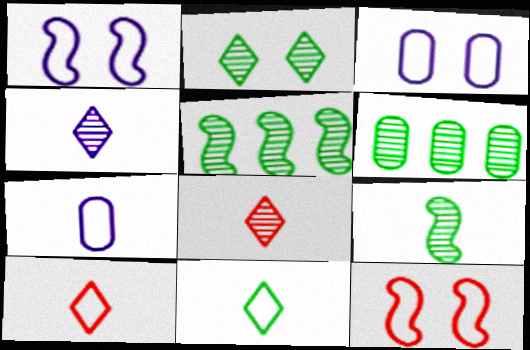[[2, 6, 9]]